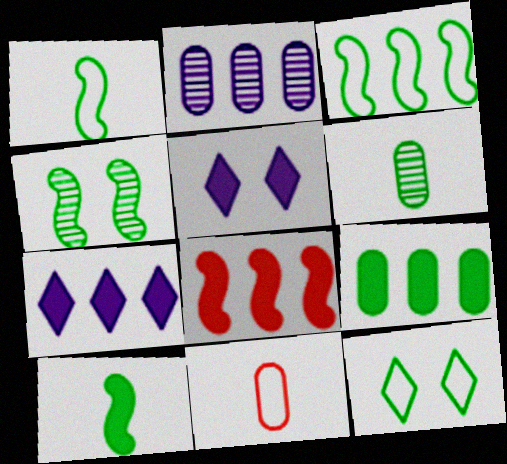[[3, 4, 10], 
[4, 7, 11], 
[7, 8, 9]]